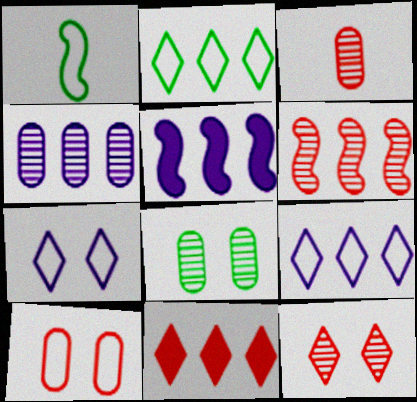[[1, 9, 10], 
[3, 4, 8], 
[3, 6, 12], 
[4, 5, 9]]